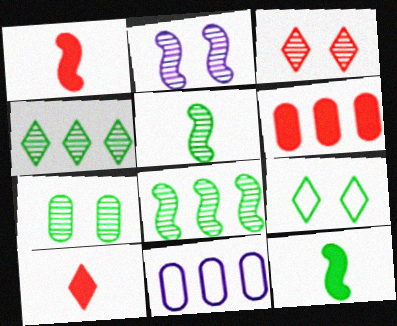[[2, 3, 7], 
[3, 11, 12], 
[4, 5, 7]]